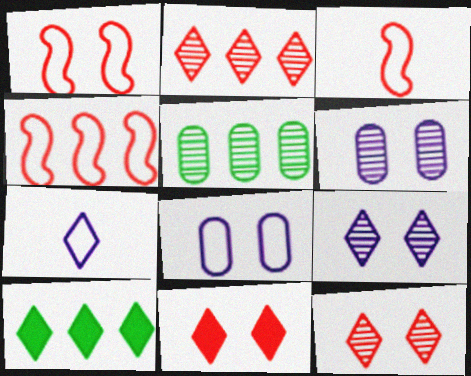[[1, 3, 4], 
[3, 6, 10], 
[7, 10, 12]]